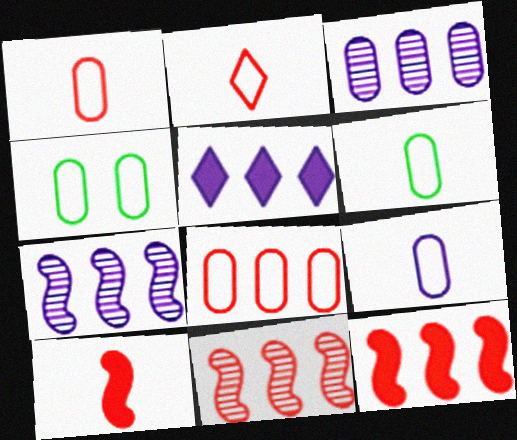[[1, 6, 9], 
[4, 8, 9]]